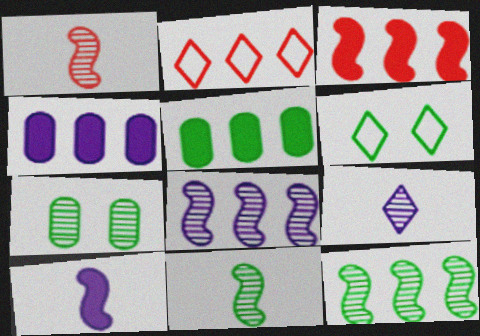[[1, 4, 6], 
[2, 4, 12], 
[2, 5, 8], 
[2, 7, 10], 
[5, 6, 11]]